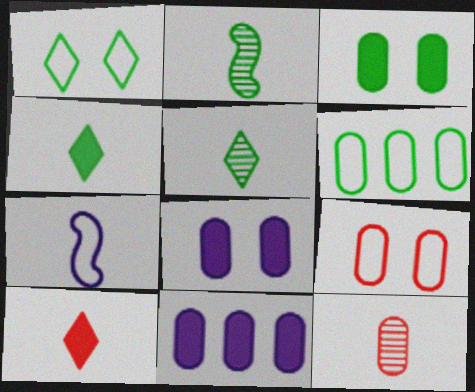[[4, 7, 12], 
[6, 8, 12]]